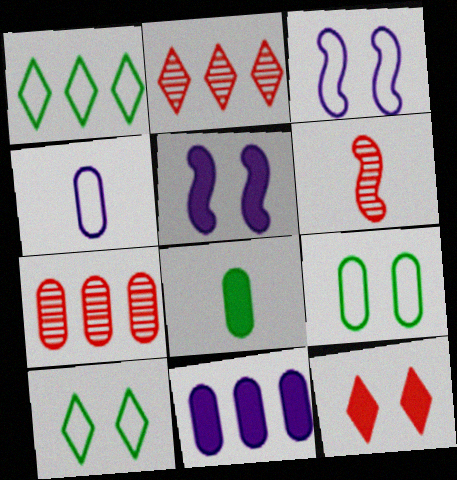[[2, 3, 8], 
[6, 10, 11]]